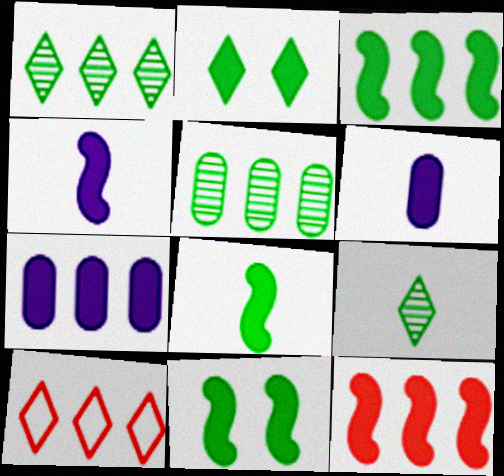[[2, 6, 12], 
[3, 8, 11], 
[4, 11, 12]]